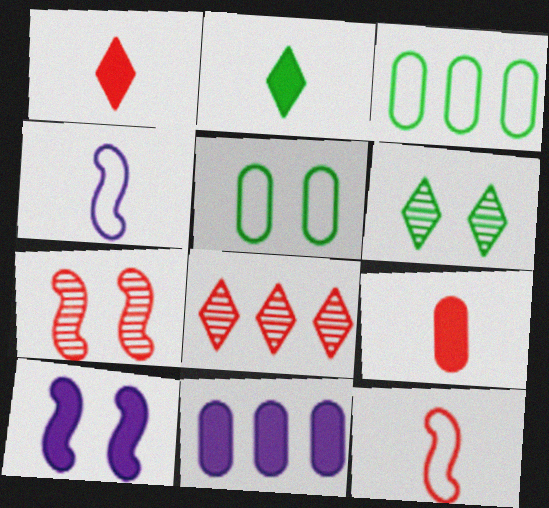[[6, 11, 12]]